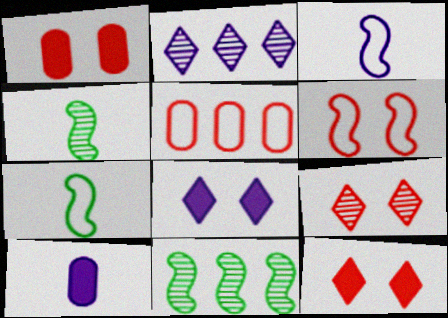[[1, 2, 7], 
[1, 6, 9], 
[4, 5, 8]]